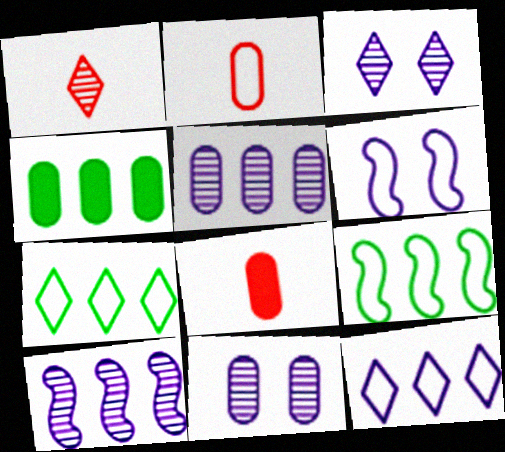[[1, 4, 6], 
[2, 4, 11], 
[2, 6, 7], 
[3, 8, 9]]